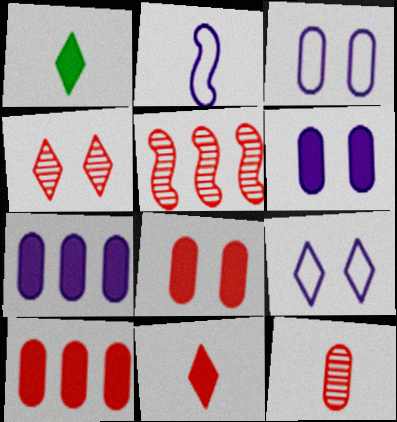[[1, 2, 12], 
[1, 3, 5], 
[4, 5, 12]]